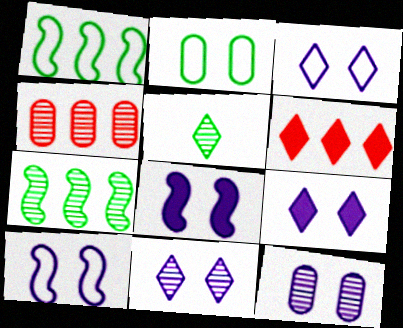[[3, 5, 6], 
[3, 8, 12], 
[3, 9, 11], 
[9, 10, 12]]